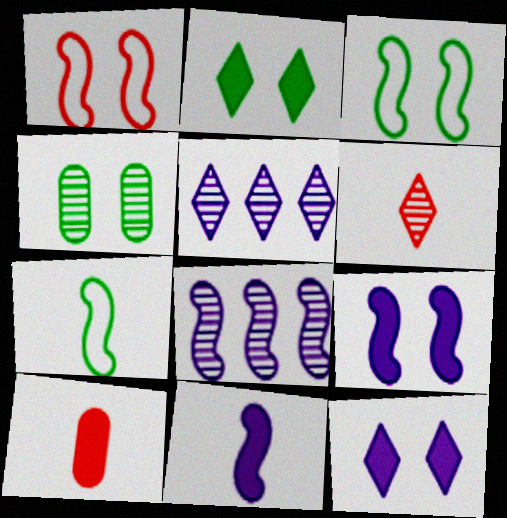[[1, 4, 12], 
[2, 3, 4], 
[3, 5, 10], 
[4, 6, 8]]